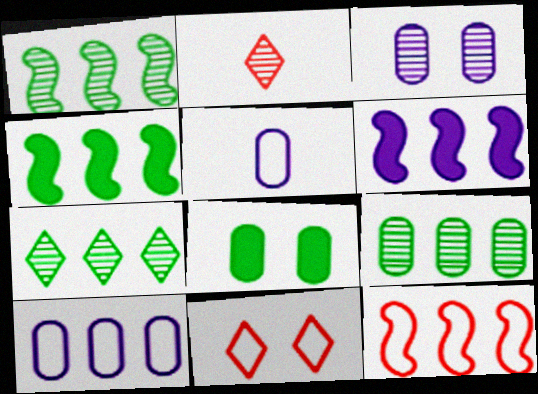[[1, 2, 3], 
[1, 6, 12], 
[1, 7, 9]]